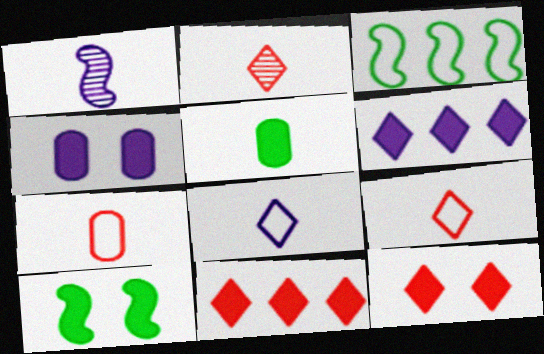[[1, 5, 9], 
[2, 3, 4], 
[4, 10, 12]]